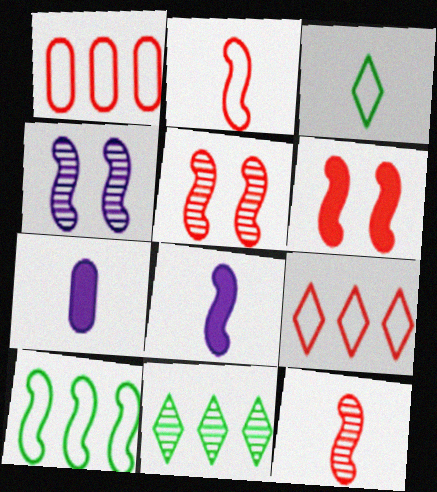[[3, 7, 12], 
[5, 8, 10]]